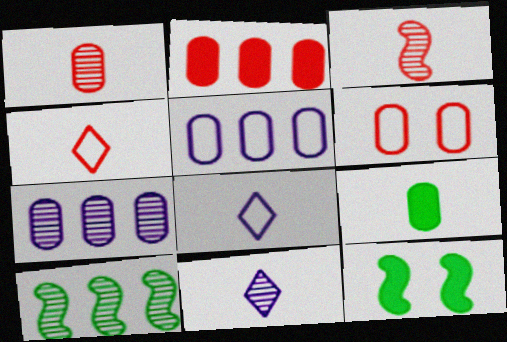[[1, 2, 6], 
[3, 8, 9], 
[4, 7, 12], 
[6, 7, 9]]